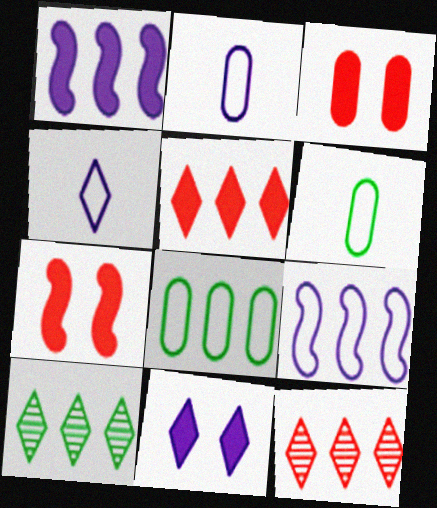[[1, 8, 12], 
[2, 7, 10]]